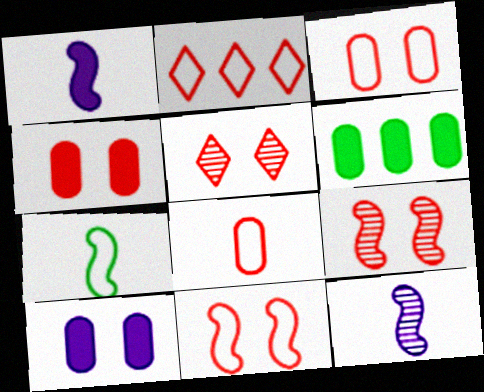[[2, 8, 11], 
[4, 5, 11]]